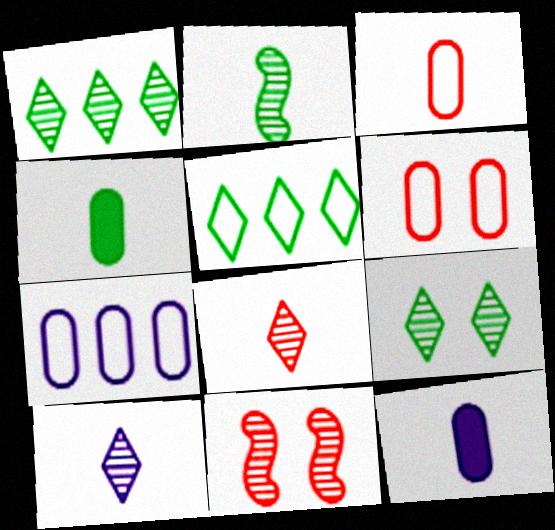[[5, 11, 12]]